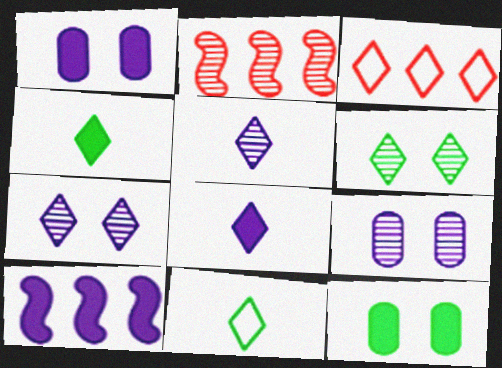[[1, 2, 11], 
[1, 8, 10], 
[3, 4, 7], 
[3, 6, 8]]